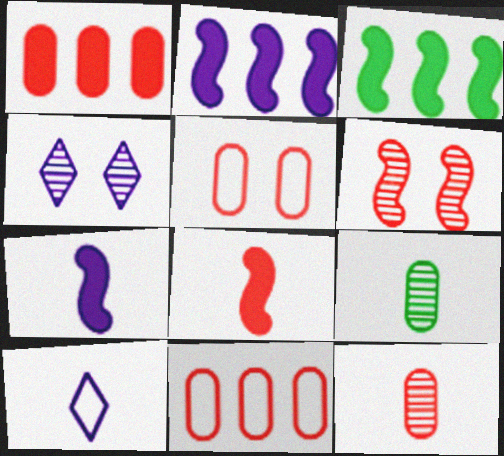[[1, 5, 12], 
[8, 9, 10]]